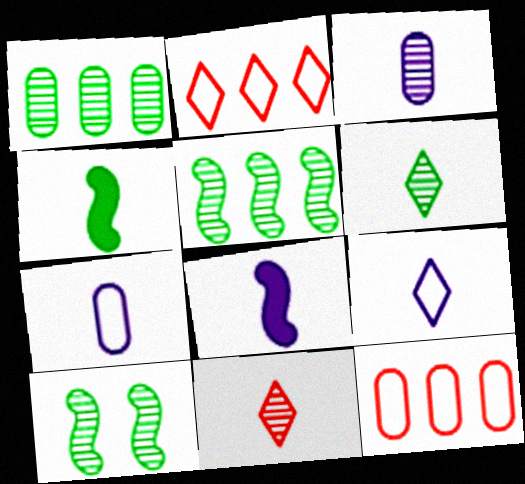[[1, 6, 10], 
[3, 8, 9], 
[4, 7, 11]]